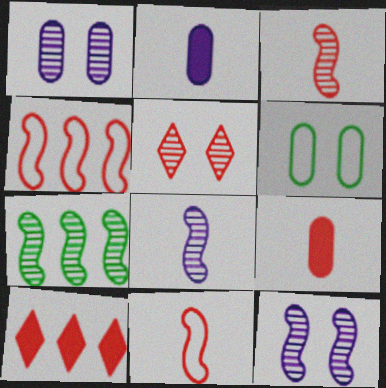[[3, 7, 12], 
[4, 5, 9], 
[6, 8, 10]]